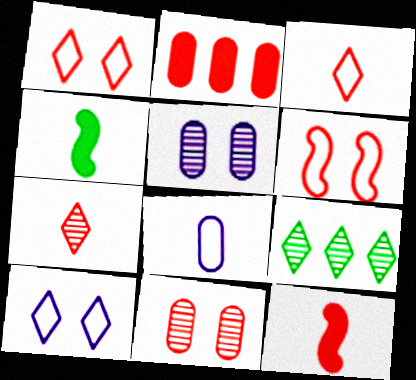[[2, 6, 7], 
[4, 7, 8]]